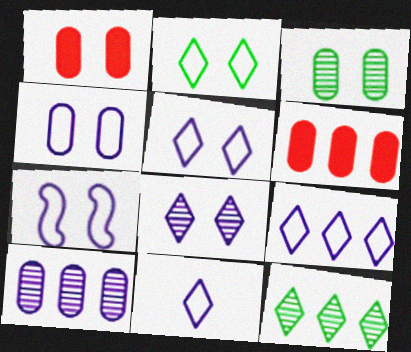[[1, 3, 4], 
[4, 5, 7], 
[5, 9, 11]]